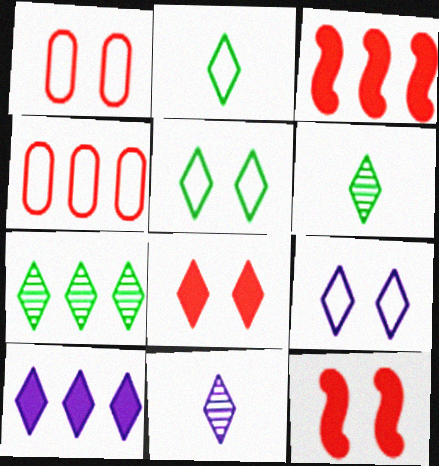[[9, 10, 11]]